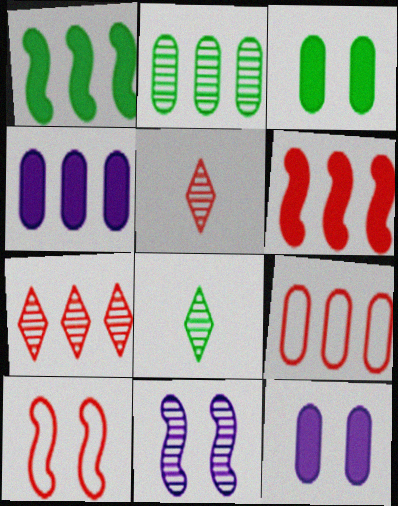[[2, 4, 9], 
[2, 5, 11], 
[4, 8, 10], 
[6, 7, 9]]